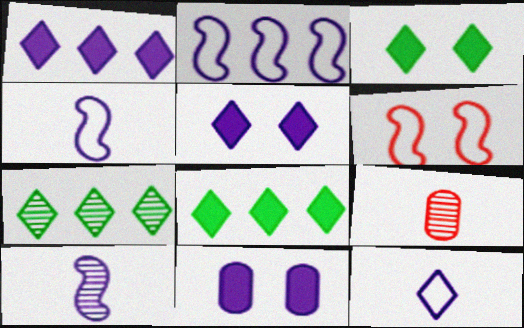[[2, 3, 9]]